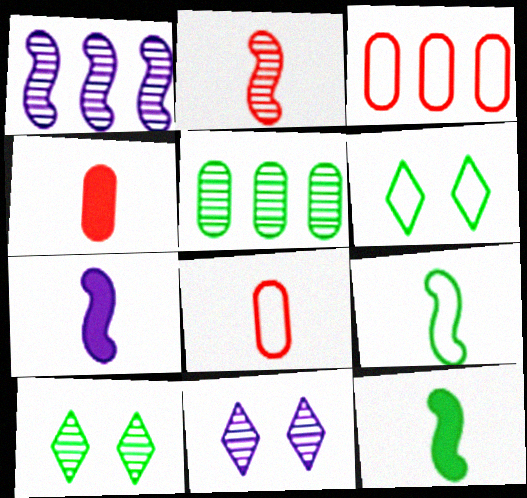[[1, 4, 6], 
[2, 5, 11], 
[2, 7, 9], 
[3, 7, 10], 
[3, 11, 12], 
[5, 6, 12]]